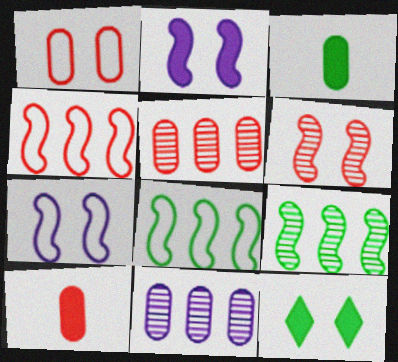[[1, 3, 11], 
[1, 5, 10]]